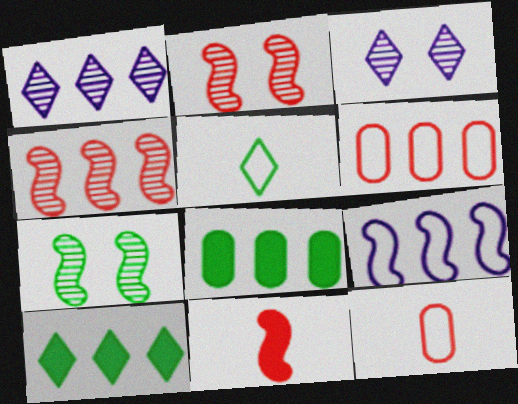[[5, 7, 8], 
[7, 9, 11]]